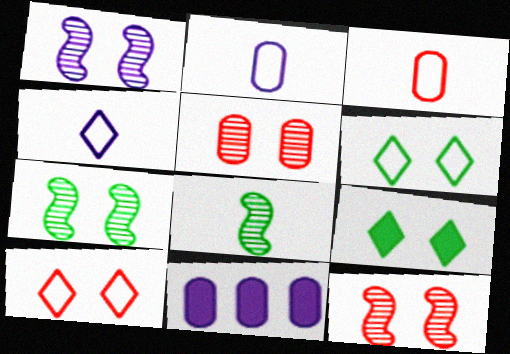[[1, 4, 11], 
[1, 7, 12], 
[8, 10, 11]]